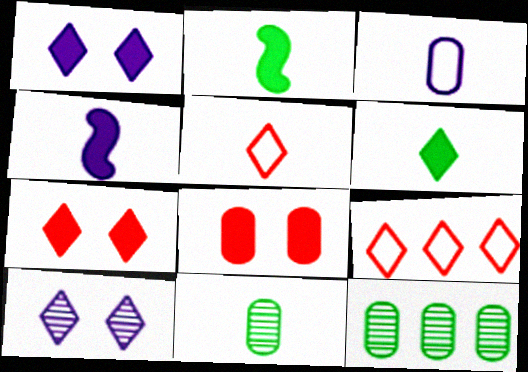[[3, 8, 12], 
[4, 5, 11], 
[6, 9, 10]]